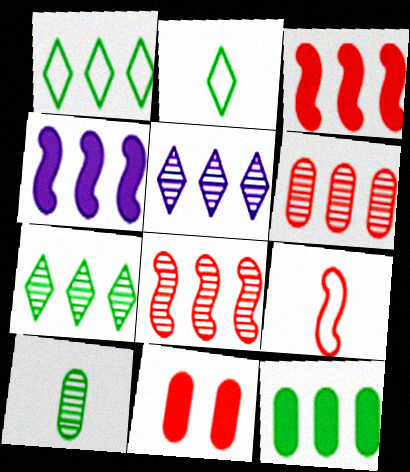[[1, 4, 6]]